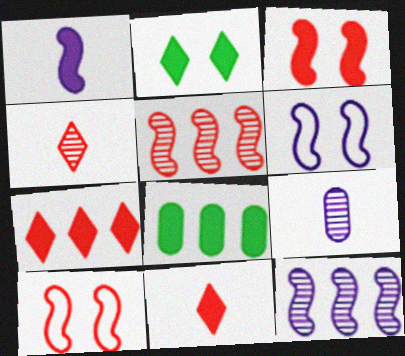[[1, 6, 12], 
[4, 6, 8]]